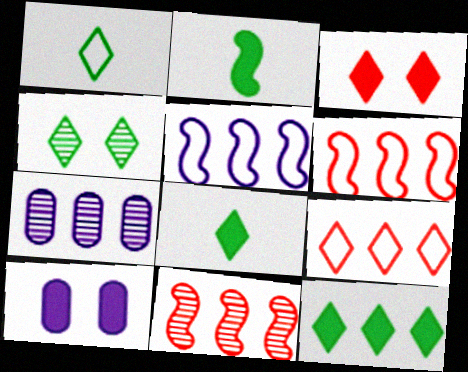[[1, 4, 12], 
[1, 10, 11], 
[6, 7, 12]]